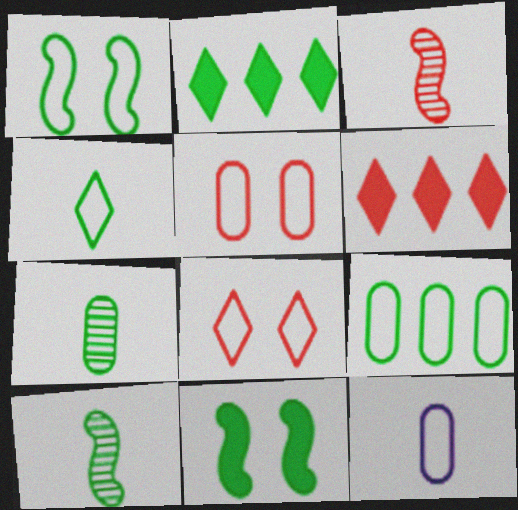[[1, 2, 7], 
[1, 4, 9], 
[3, 5, 6], 
[5, 9, 12]]